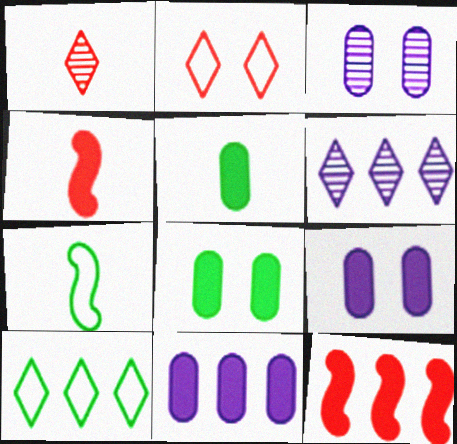[[3, 4, 10]]